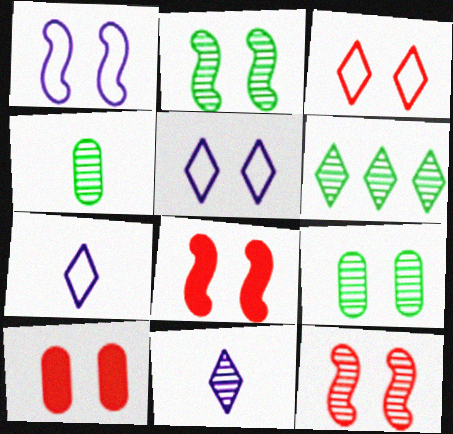[[1, 2, 8], 
[2, 4, 6], 
[2, 5, 10], 
[3, 10, 12], 
[5, 8, 9]]